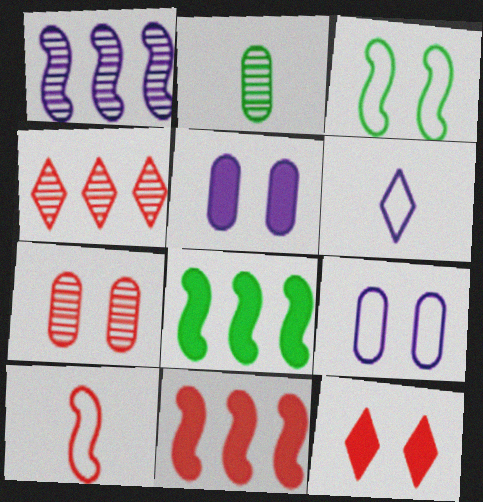[[1, 5, 6], 
[6, 7, 8]]